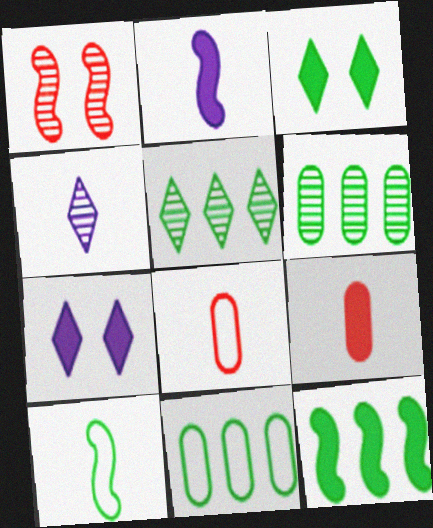[[1, 4, 6], 
[3, 6, 10], 
[4, 9, 10], 
[5, 11, 12], 
[7, 9, 12]]